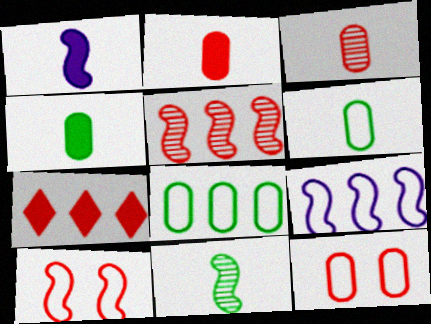[[3, 7, 10]]